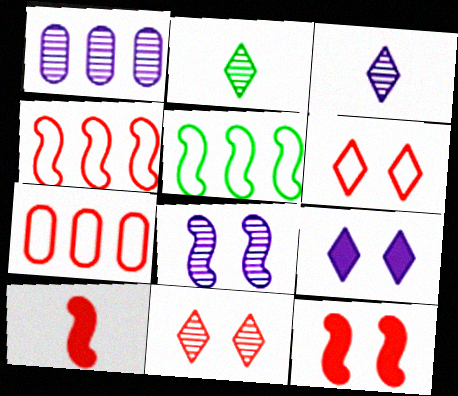[[1, 3, 8], 
[5, 8, 10], 
[7, 10, 11]]